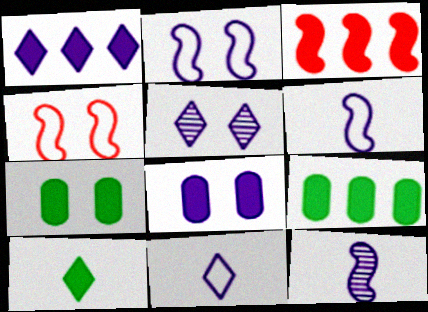[[1, 3, 9], 
[1, 5, 11], 
[2, 5, 8], 
[3, 8, 10], 
[4, 5, 7]]